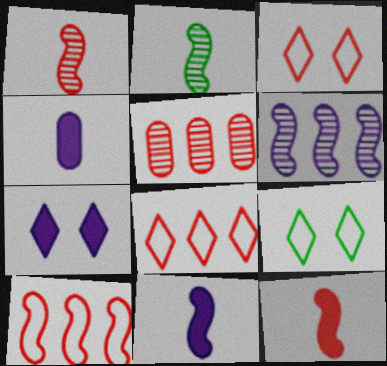[[3, 5, 12], 
[5, 9, 11]]